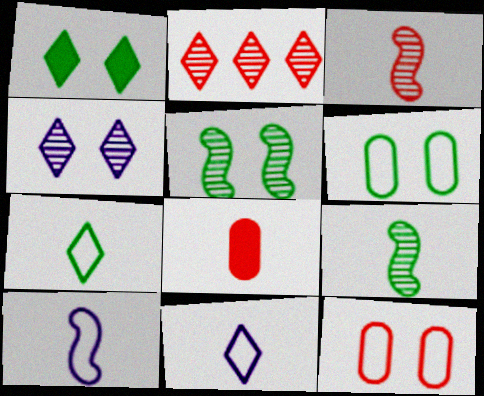[[1, 2, 11], 
[1, 5, 6], 
[8, 9, 11]]